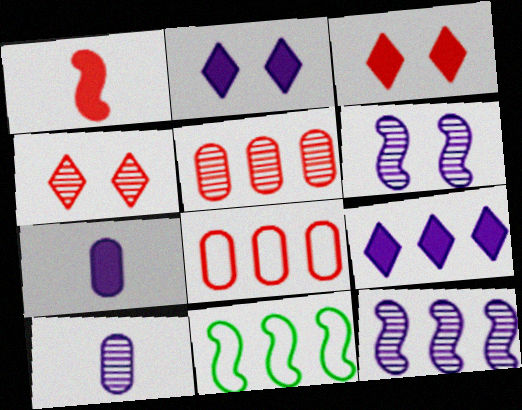[[1, 4, 8], 
[1, 6, 11], 
[3, 10, 11], 
[4, 7, 11], 
[5, 9, 11]]